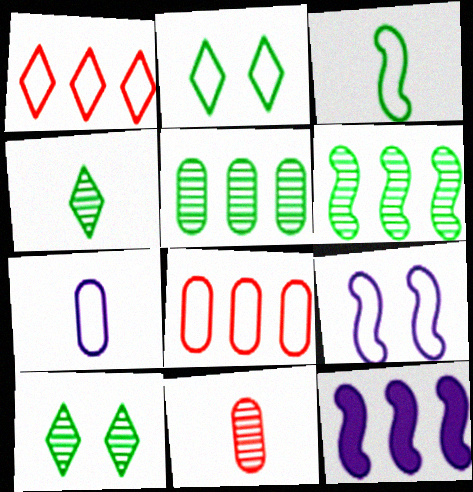[[1, 5, 12], 
[2, 11, 12]]